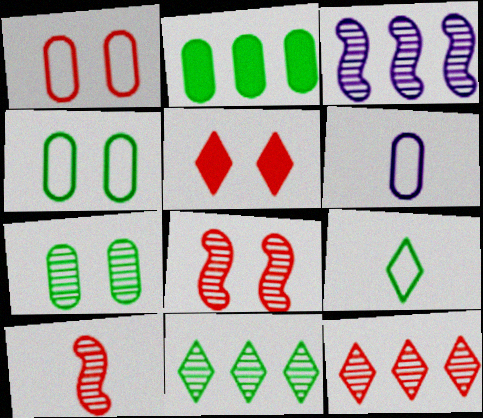[[1, 5, 8]]